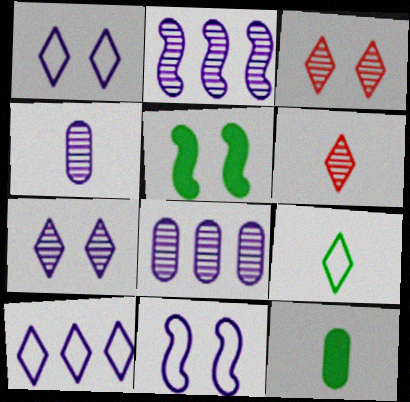[[2, 4, 7]]